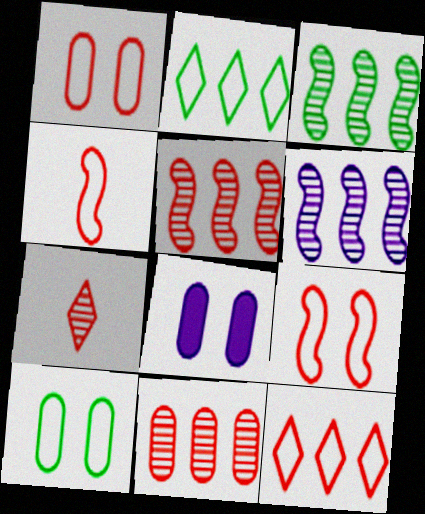[[1, 4, 12], 
[3, 5, 6]]